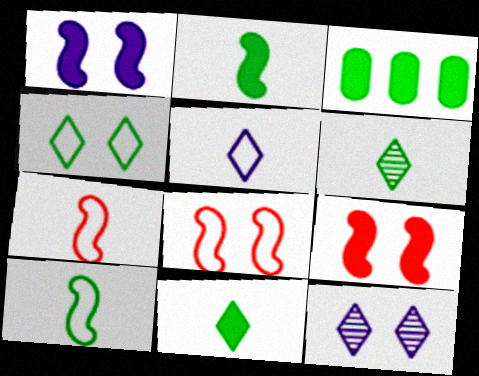[[3, 7, 12]]